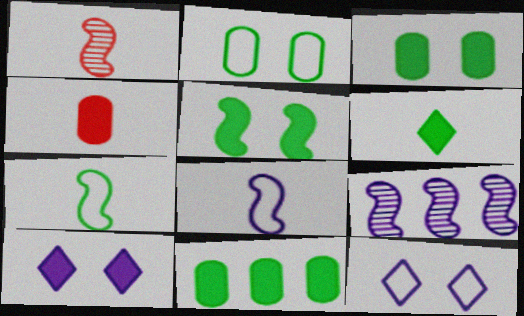[[1, 11, 12], 
[5, 6, 11]]